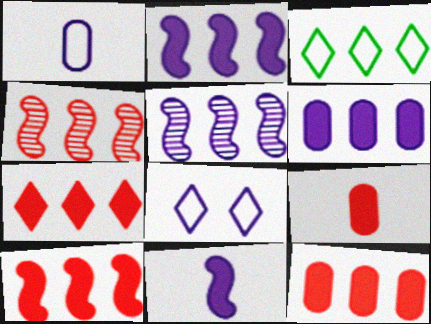[[3, 4, 6], 
[3, 5, 12], 
[7, 10, 12]]